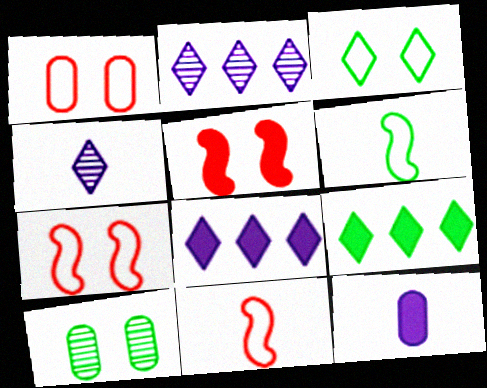[[5, 9, 12], 
[6, 9, 10], 
[8, 10, 11]]